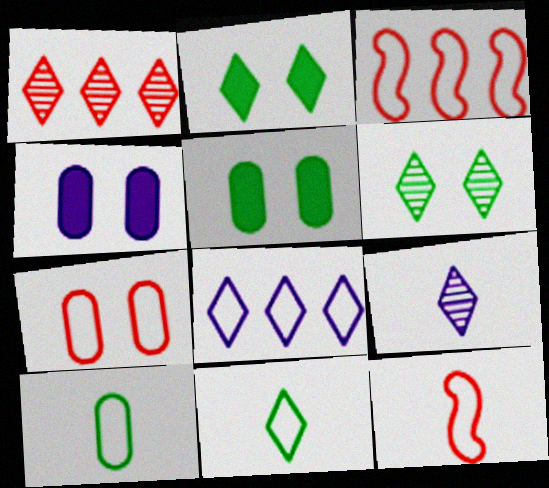[[1, 6, 9], 
[3, 5, 9]]